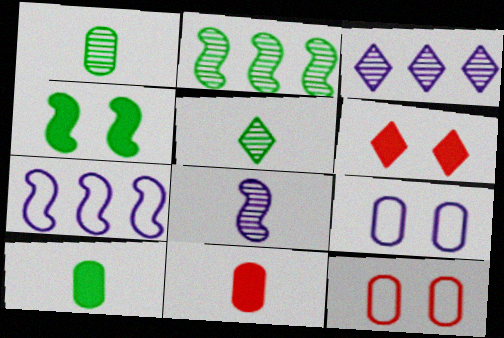[[1, 6, 7]]